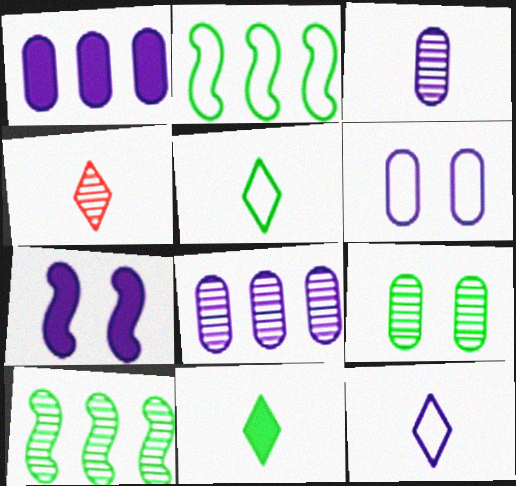[[1, 3, 6], 
[2, 9, 11], 
[4, 11, 12], 
[7, 8, 12]]